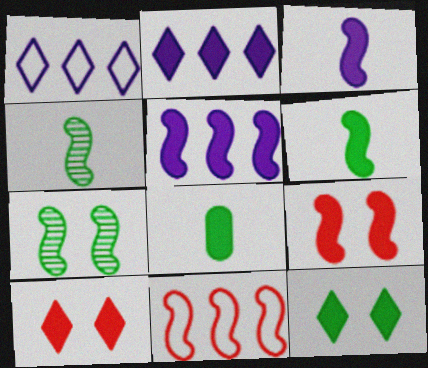[[2, 8, 9], 
[3, 7, 11], 
[5, 6, 9], 
[5, 8, 10]]